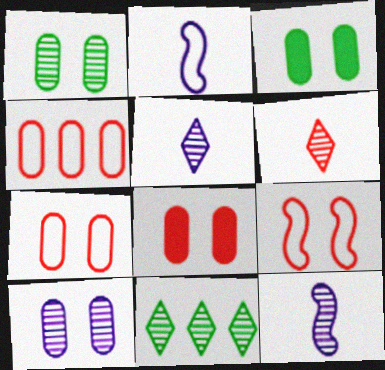[[2, 8, 11], 
[3, 7, 10]]